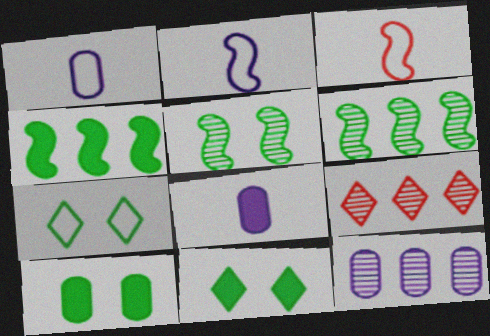[[2, 9, 10], 
[3, 11, 12], 
[5, 7, 10], 
[6, 9, 12]]